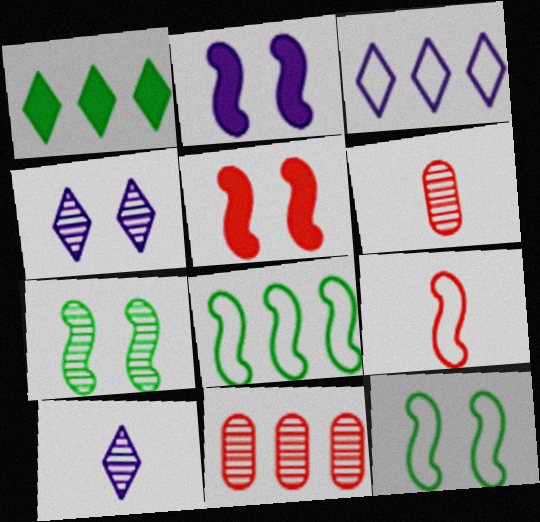[[7, 10, 11]]